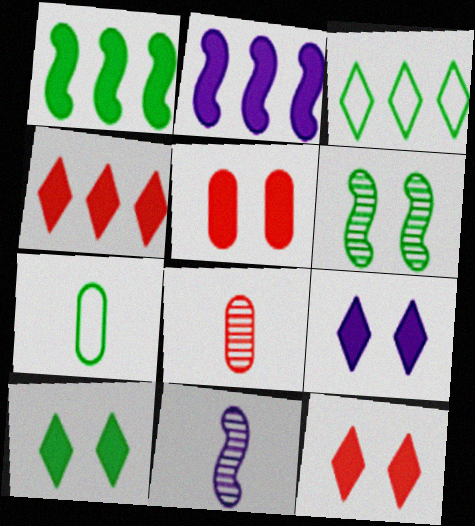[[3, 5, 11], 
[9, 10, 12]]